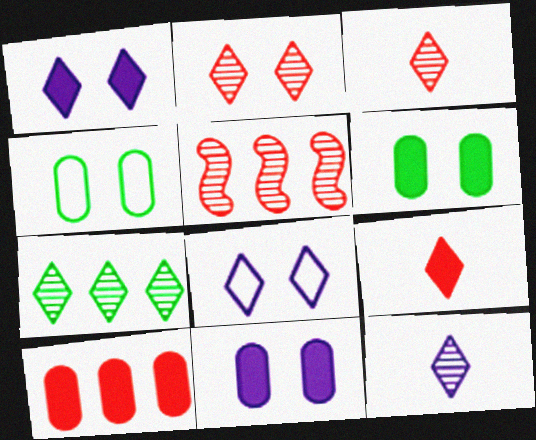[[2, 7, 12], 
[7, 8, 9]]